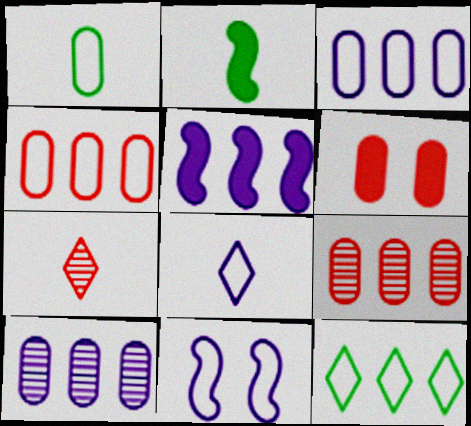[[1, 6, 10], 
[3, 8, 11], 
[5, 9, 12]]